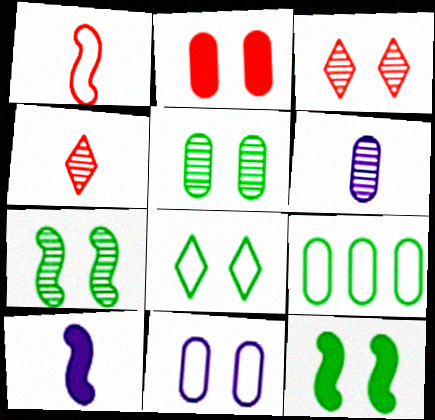[[2, 5, 11], 
[2, 6, 9], 
[3, 9, 10], 
[3, 11, 12], 
[5, 8, 12]]